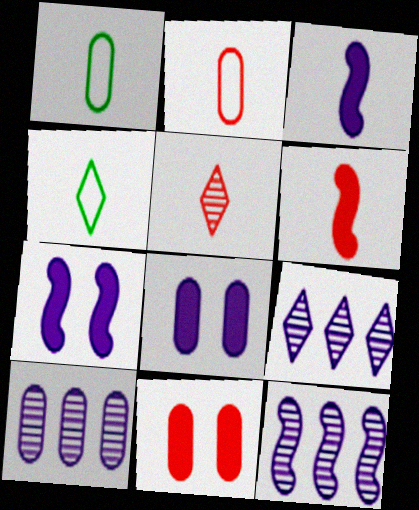[[1, 3, 5], 
[1, 10, 11], 
[2, 5, 6], 
[4, 11, 12], 
[9, 10, 12]]